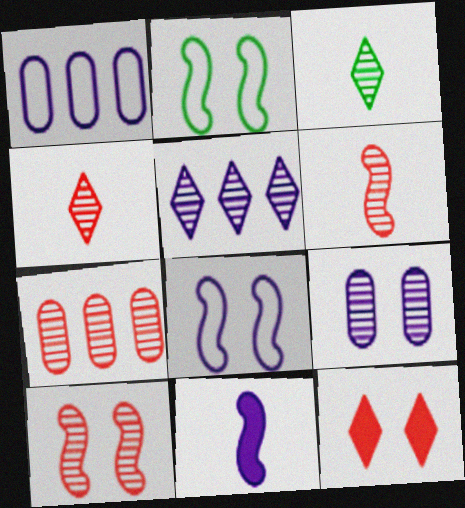[[2, 9, 12], 
[4, 7, 10]]